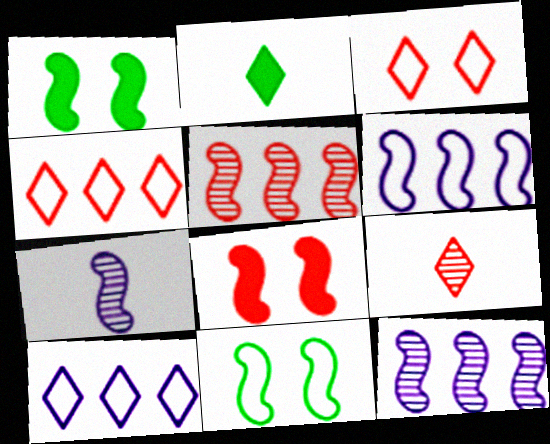[]